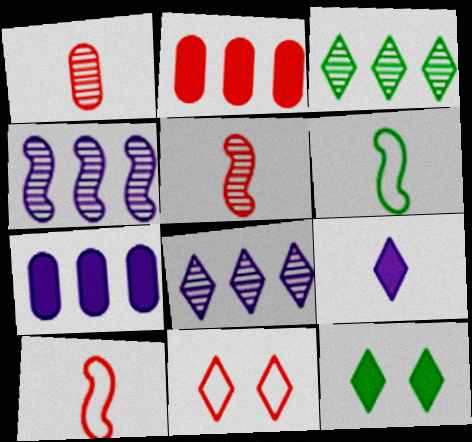[[1, 6, 9], 
[2, 5, 11], 
[3, 9, 11]]